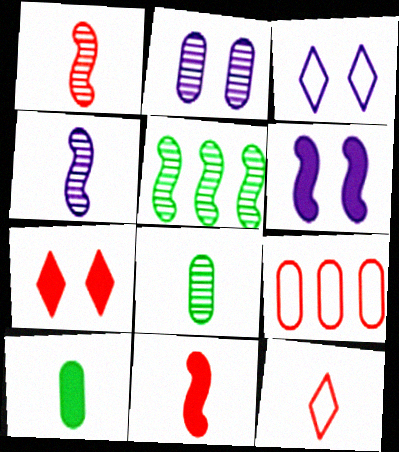[[1, 7, 9], 
[2, 3, 6], 
[2, 9, 10], 
[4, 10, 12]]